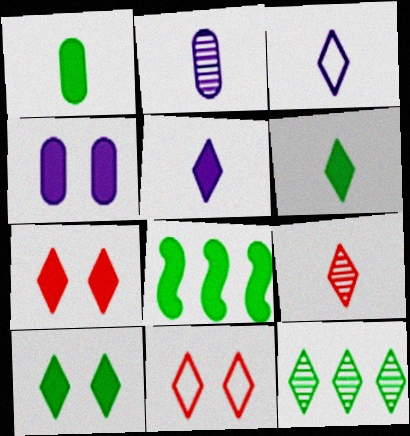[[1, 8, 10], 
[2, 8, 11], 
[3, 6, 9], 
[3, 7, 12], 
[5, 11, 12]]